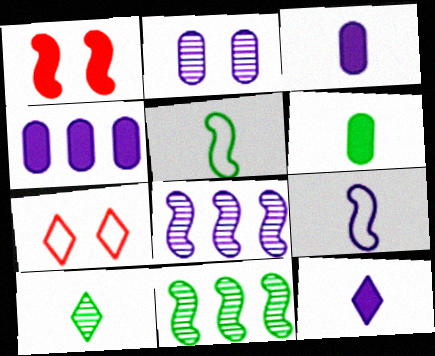[[1, 5, 8], 
[1, 9, 11], 
[3, 7, 11], 
[5, 6, 10], 
[6, 7, 8]]